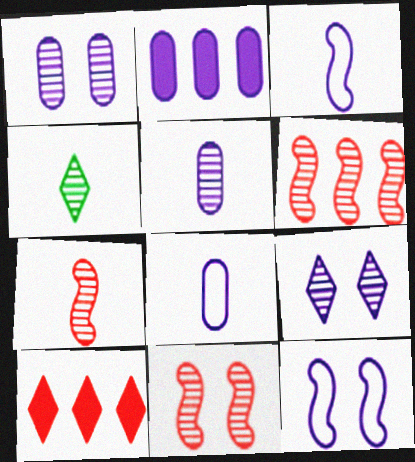[[1, 2, 8], 
[1, 4, 6], 
[2, 3, 9], 
[4, 5, 7], 
[6, 7, 11]]